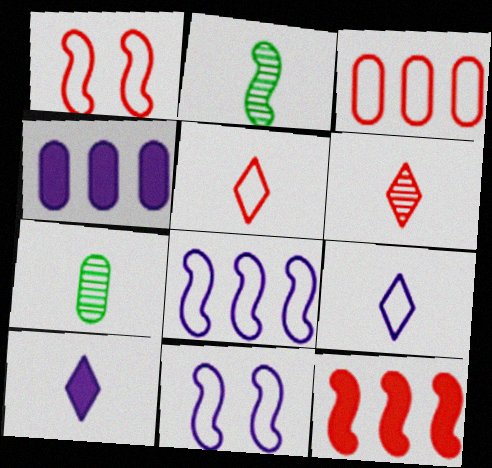[[1, 3, 5], 
[2, 11, 12]]